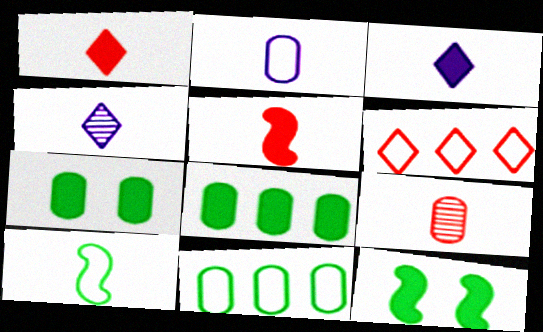[[3, 9, 10]]